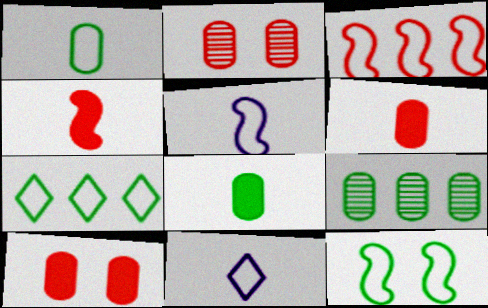[[1, 7, 12], 
[3, 5, 12]]